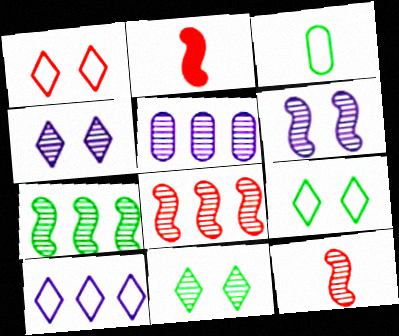[[2, 5, 9], 
[5, 11, 12], 
[6, 7, 12]]